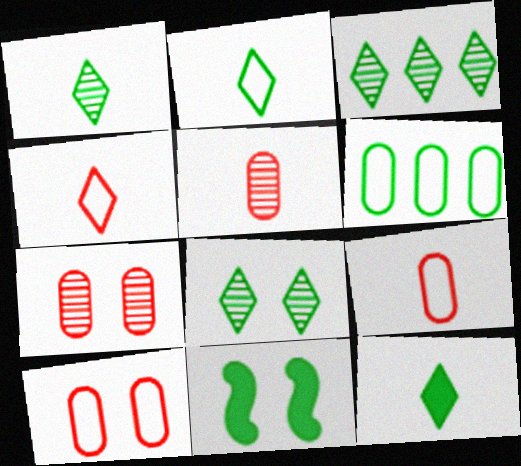[[1, 2, 12], 
[1, 3, 8], 
[1, 6, 11]]